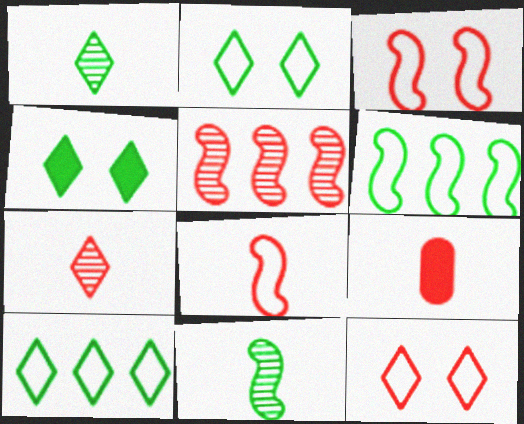[[1, 4, 10], 
[5, 9, 12], 
[7, 8, 9]]